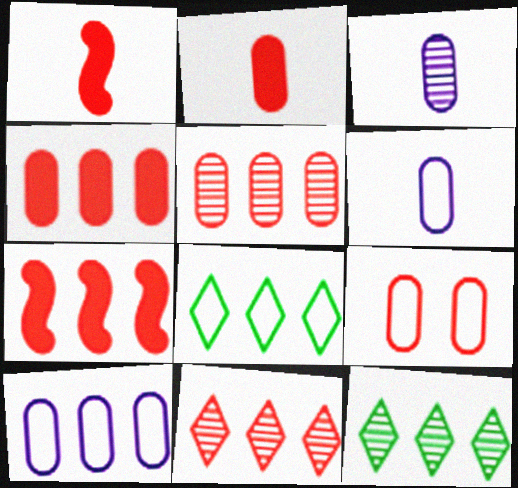[[1, 9, 11], 
[2, 5, 9], 
[7, 10, 12]]